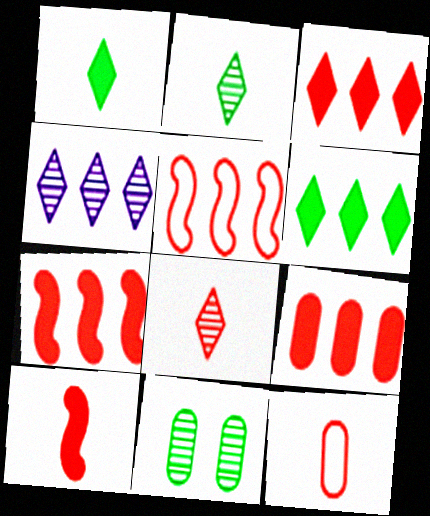[[3, 7, 9], 
[8, 10, 12]]